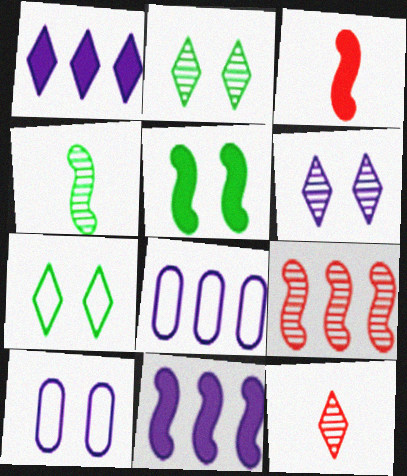[[1, 7, 12], 
[2, 3, 8], 
[3, 5, 11], 
[5, 8, 12]]